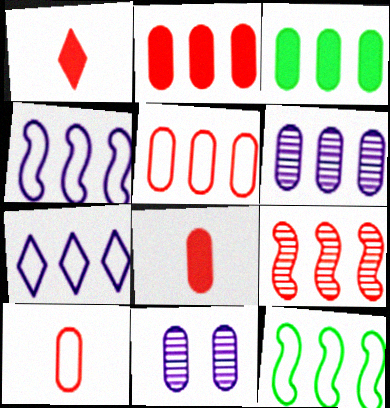[[1, 11, 12], 
[3, 5, 6], 
[3, 7, 9], 
[3, 10, 11], 
[5, 7, 12]]